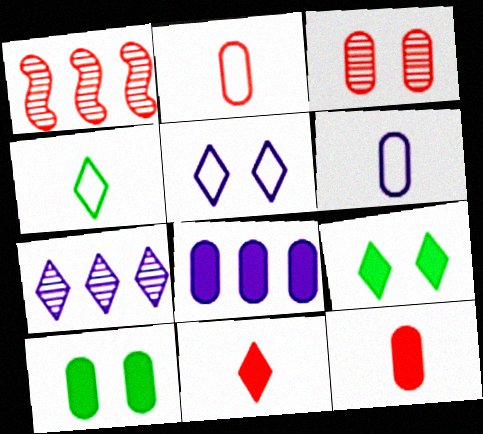[[1, 6, 9], 
[8, 10, 12]]